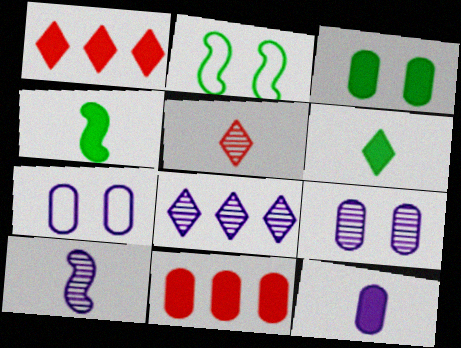[[3, 11, 12], 
[8, 9, 10]]